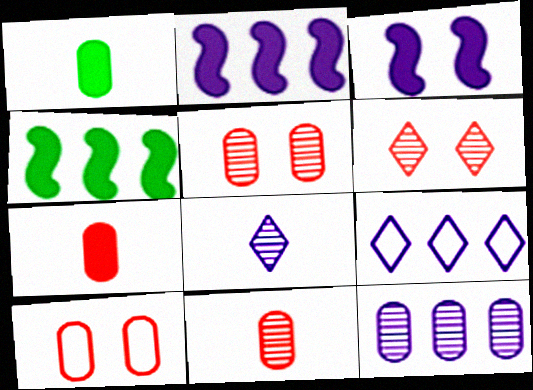[[1, 10, 12], 
[2, 9, 12], 
[4, 8, 10]]